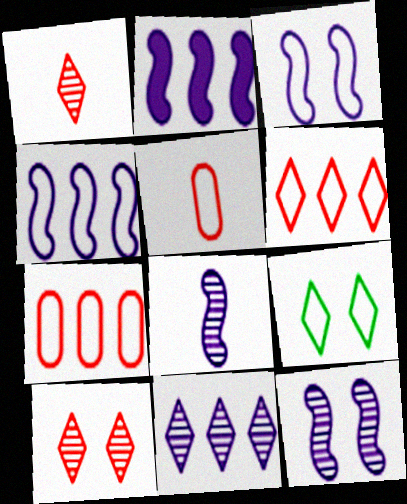[[2, 3, 8], 
[4, 5, 9]]